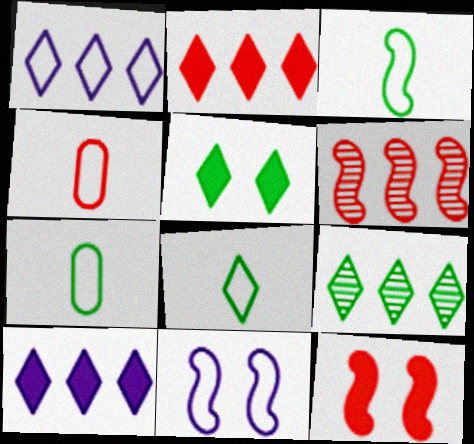[[1, 2, 9], 
[3, 7, 8], 
[5, 8, 9]]